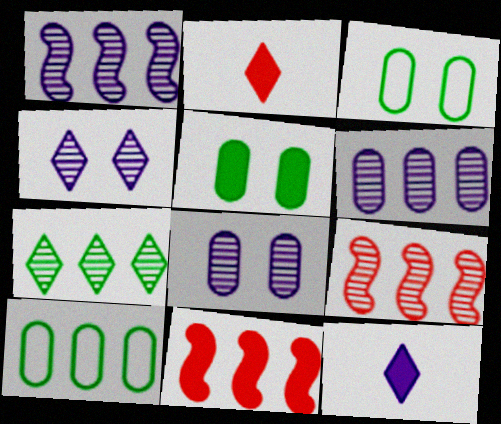[[1, 2, 3], 
[3, 9, 12], 
[5, 11, 12], 
[6, 7, 9]]